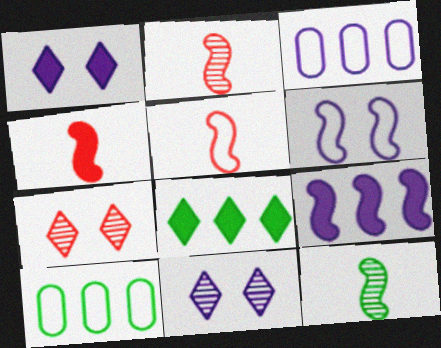[[1, 2, 10], 
[2, 4, 5], 
[4, 10, 11]]